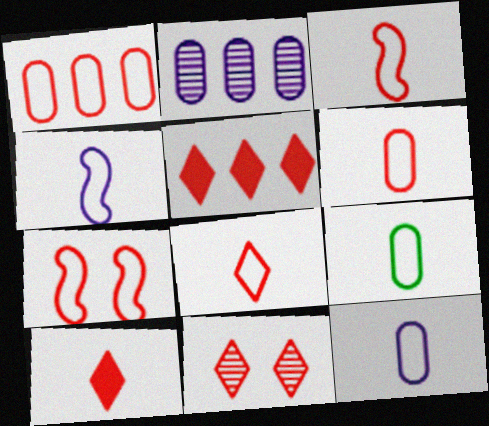[[1, 7, 8], 
[3, 6, 8], 
[4, 8, 9], 
[5, 8, 11], 
[6, 9, 12]]